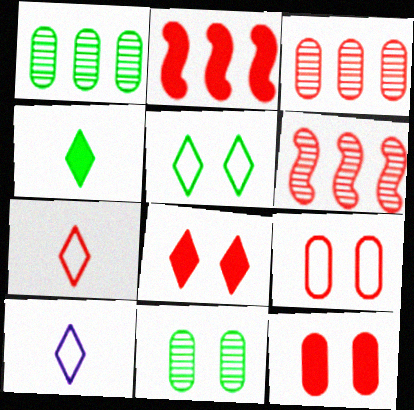[[2, 10, 11], 
[6, 7, 12]]